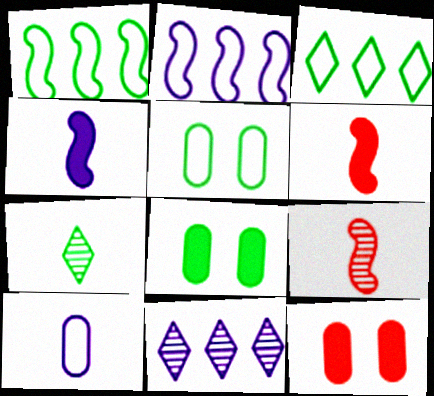[[1, 7, 8], 
[2, 7, 12], 
[5, 6, 11], 
[6, 7, 10]]